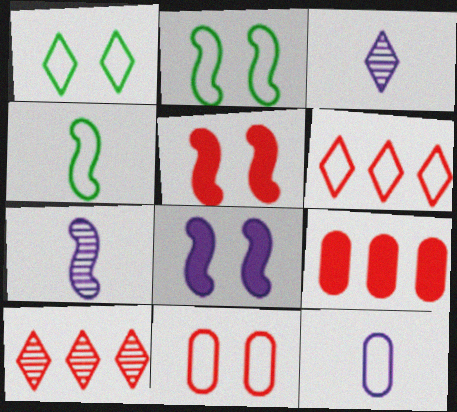[[1, 7, 9], 
[2, 3, 9], 
[2, 6, 12]]